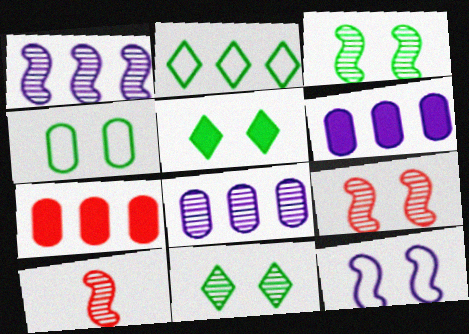[[1, 2, 7], 
[1, 3, 10], 
[3, 4, 5], 
[8, 10, 11]]